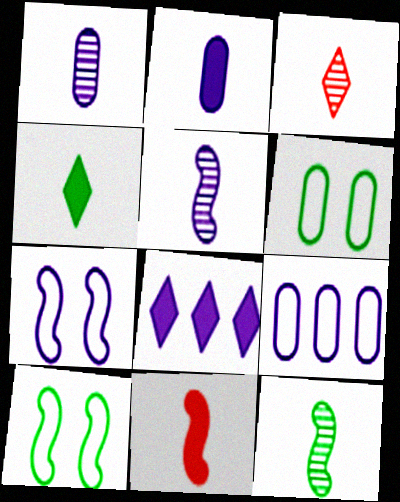[[1, 3, 12], 
[1, 7, 8], 
[2, 4, 11]]